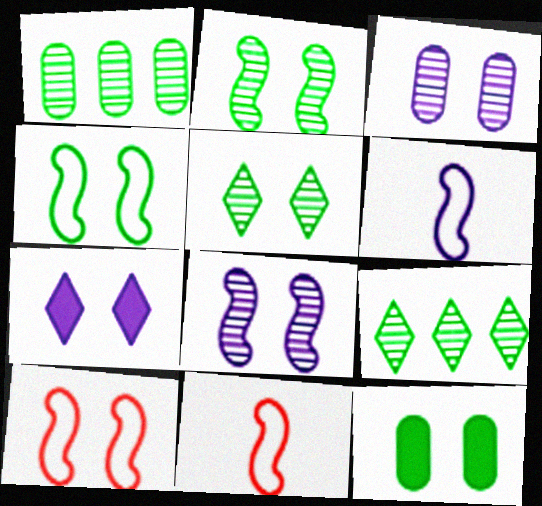[[1, 7, 11], 
[4, 5, 12]]